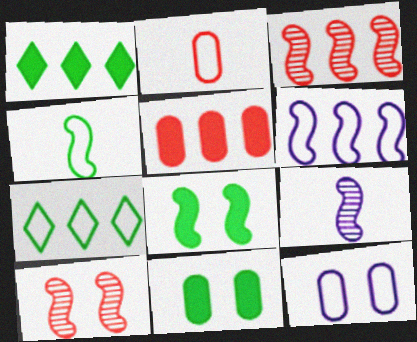[]